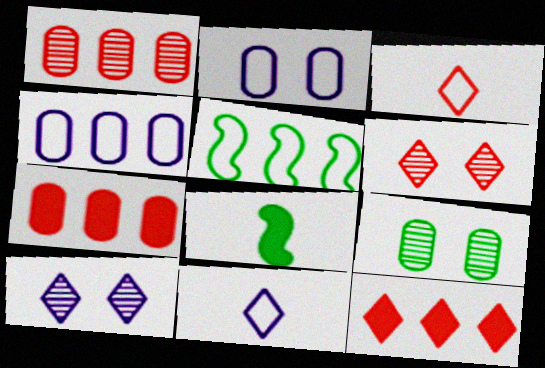[[2, 3, 5], 
[3, 6, 12], 
[4, 6, 8]]